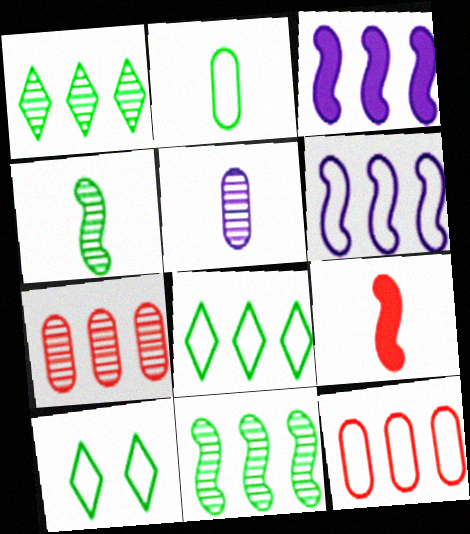[[1, 3, 12], 
[3, 7, 8], 
[6, 8, 12]]